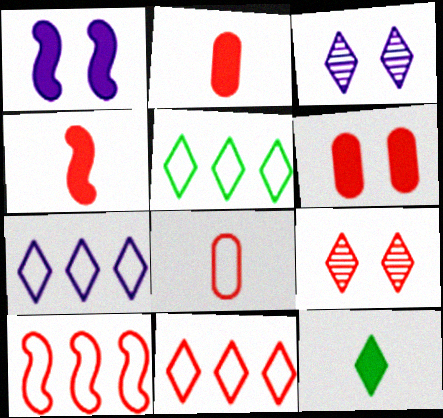[[2, 9, 10], 
[3, 11, 12], 
[5, 7, 11], 
[7, 9, 12]]